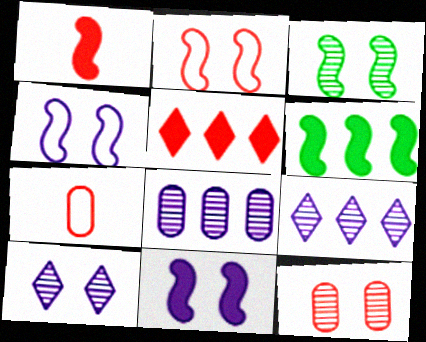[[1, 6, 11], 
[2, 3, 11], 
[3, 10, 12], 
[6, 7, 10]]